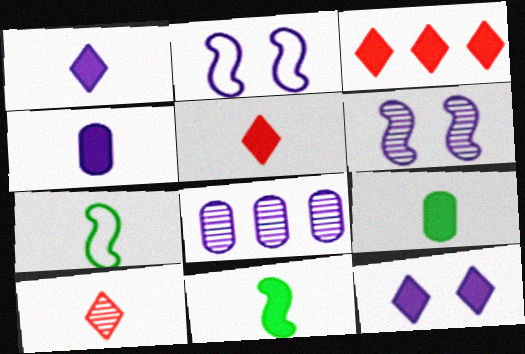[[1, 2, 8], 
[4, 5, 11], 
[4, 7, 10]]